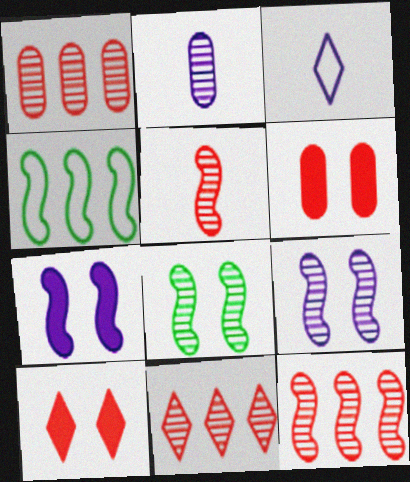[[1, 11, 12], 
[2, 4, 10], 
[2, 8, 11], 
[4, 5, 7]]